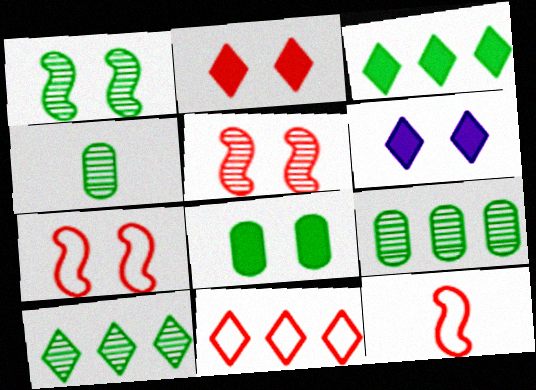[[1, 4, 10], 
[6, 9, 12]]